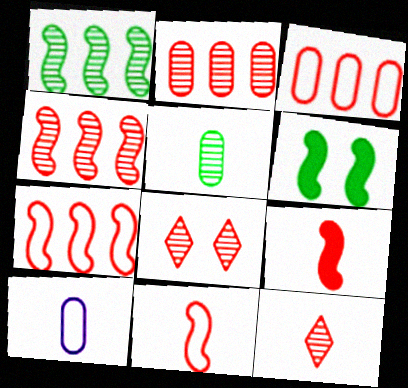[[3, 8, 9]]